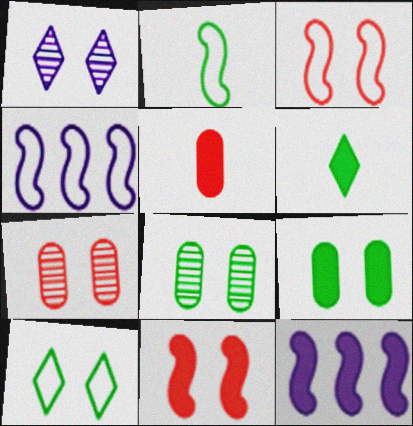[[1, 3, 9], 
[2, 3, 4], 
[4, 6, 7]]